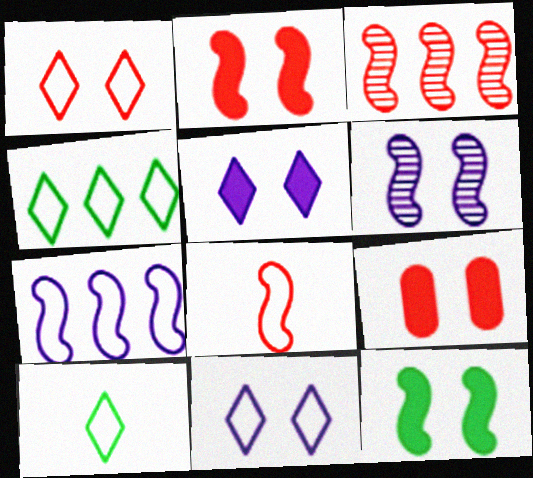[[2, 3, 8], 
[5, 9, 12]]